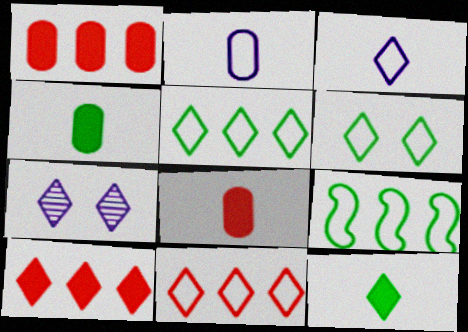[[3, 6, 11], 
[7, 8, 9], 
[7, 11, 12]]